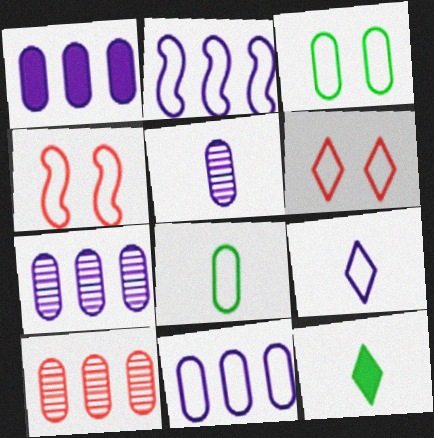[[1, 7, 11], 
[2, 6, 8], 
[4, 7, 12]]